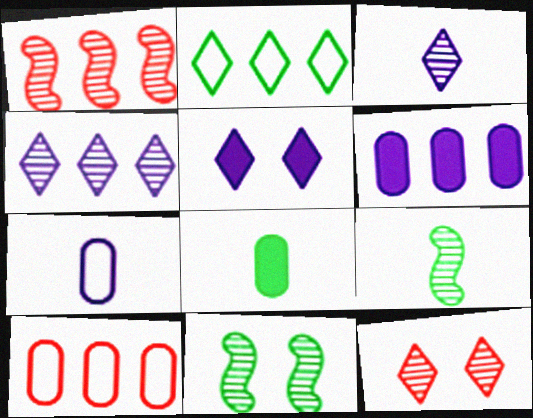[[1, 2, 6], 
[2, 8, 11], 
[5, 9, 10]]